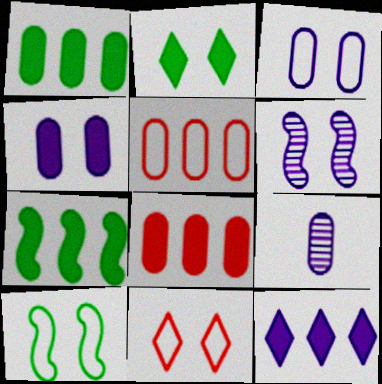[[3, 10, 11], 
[7, 8, 12], 
[7, 9, 11]]